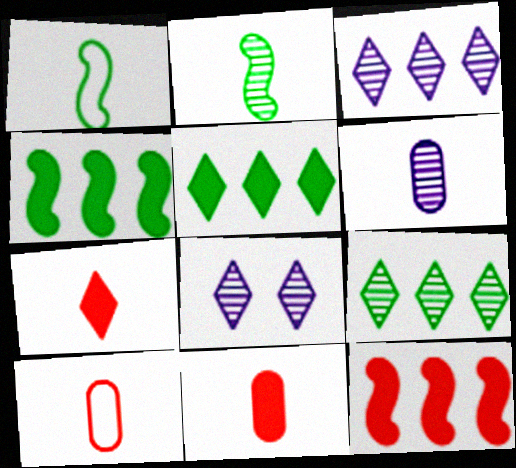[[1, 6, 7], 
[4, 8, 10]]